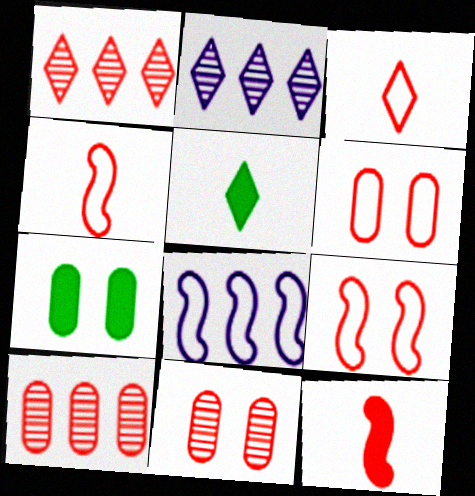[[1, 6, 12], 
[2, 4, 7], 
[5, 8, 11]]